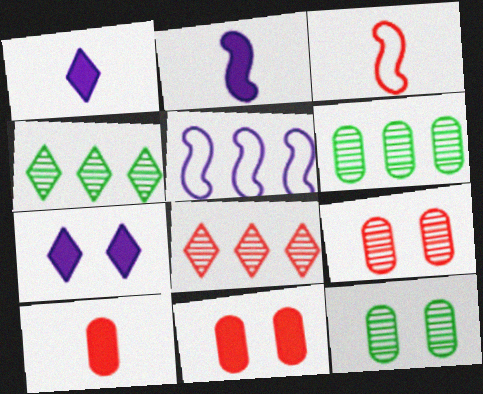[[3, 6, 7], 
[3, 8, 11]]